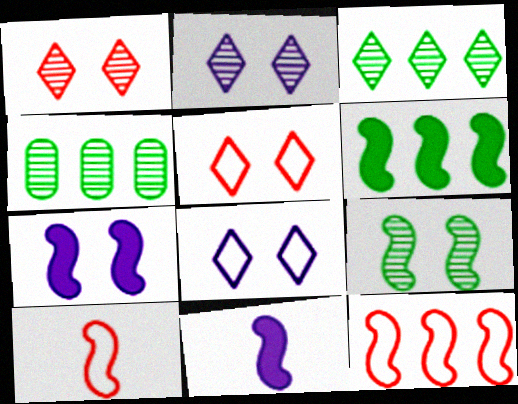[[4, 5, 11], 
[9, 11, 12]]